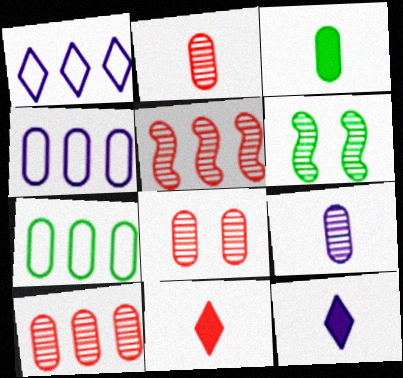[[2, 8, 10], 
[3, 4, 8], 
[4, 6, 11]]